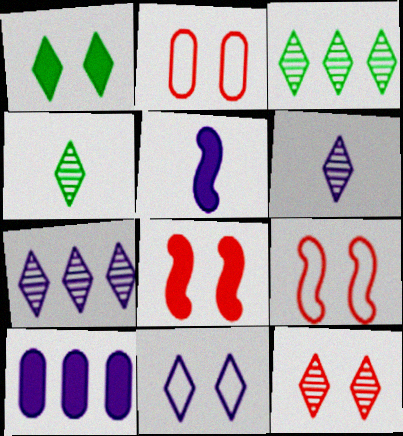[[1, 11, 12], 
[2, 3, 5], 
[2, 8, 12], 
[3, 6, 12], 
[4, 7, 12], 
[4, 9, 10]]